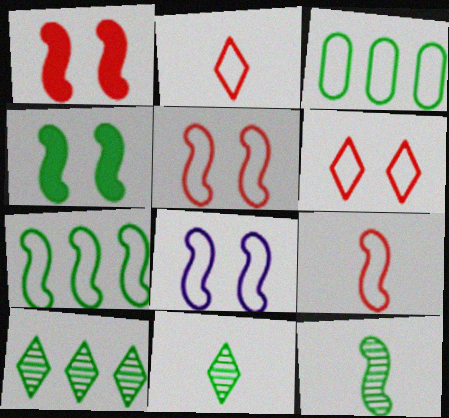[[2, 3, 8], 
[3, 4, 11], 
[4, 7, 12], 
[7, 8, 9]]